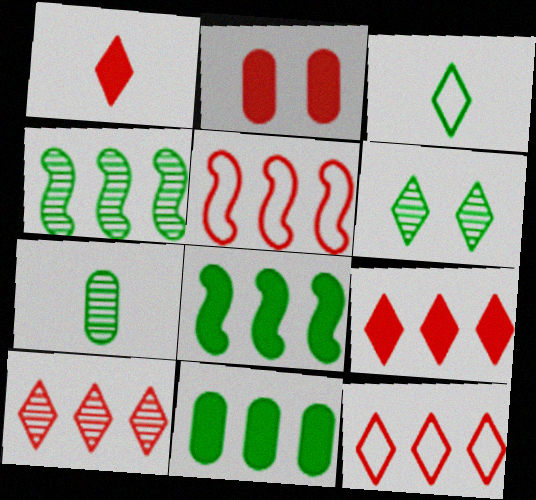[[4, 6, 7], 
[9, 10, 12]]